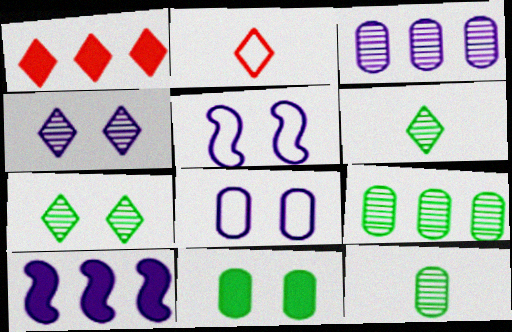[[1, 5, 12]]